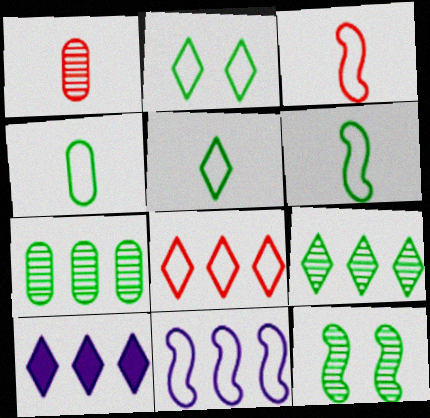[[4, 5, 6], 
[8, 9, 10]]